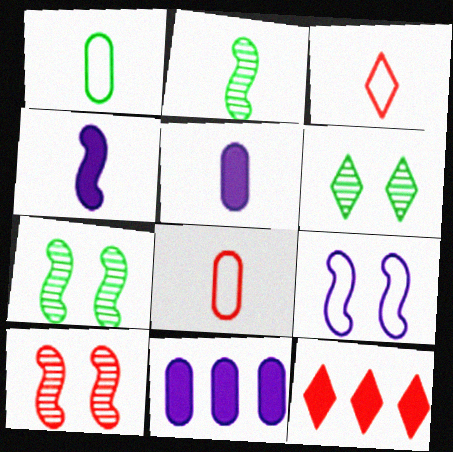[[2, 3, 5], 
[3, 7, 11], 
[8, 10, 12]]